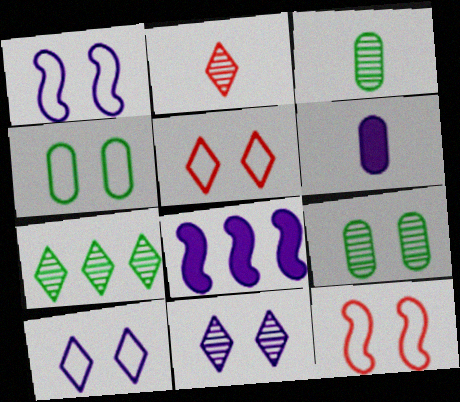[[1, 4, 5], 
[2, 4, 8], 
[2, 7, 11], 
[3, 5, 8], 
[4, 10, 12], 
[6, 7, 12]]